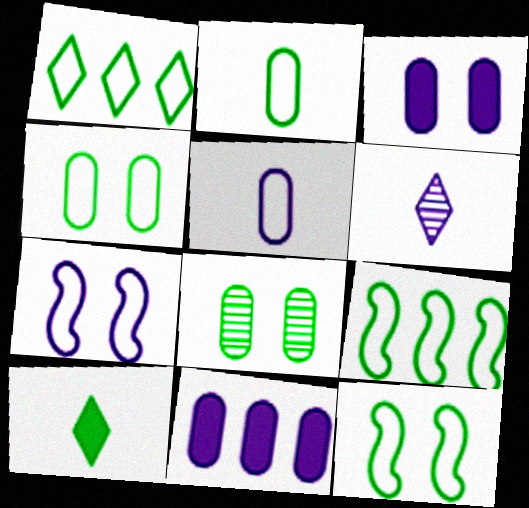[[1, 2, 12], 
[6, 7, 11], 
[8, 9, 10]]